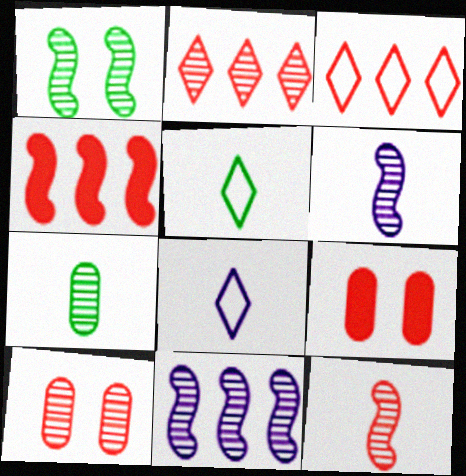[[1, 11, 12], 
[2, 10, 12], 
[3, 9, 12], 
[5, 9, 11]]